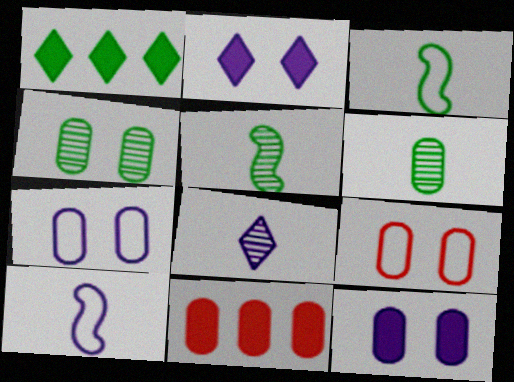[[1, 3, 4], 
[4, 9, 12], 
[6, 7, 11]]